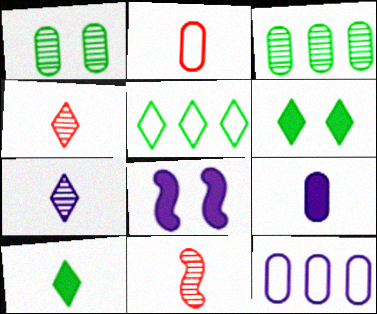[[6, 11, 12], 
[7, 8, 12]]